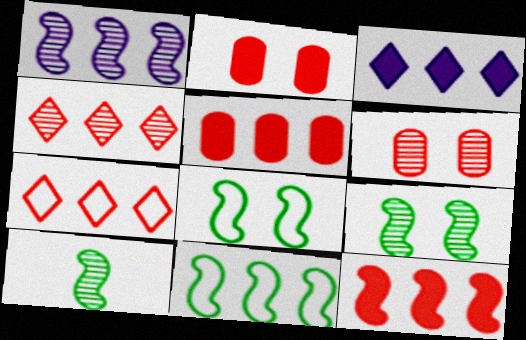[[1, 11, 12]]